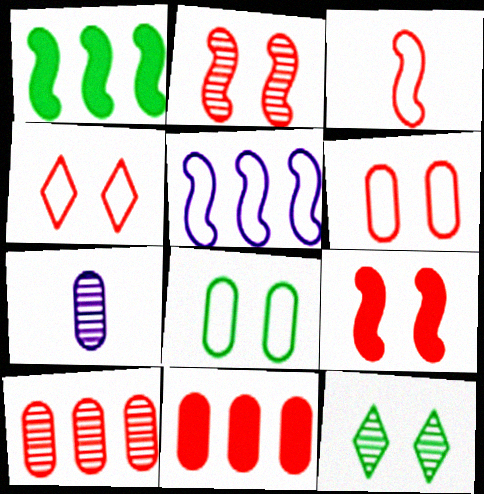[[1, 4, 7], 
[7, 8, 11]]